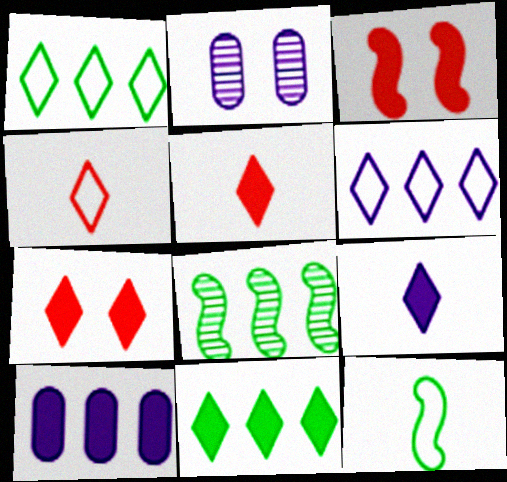[[7, 9, 11]]